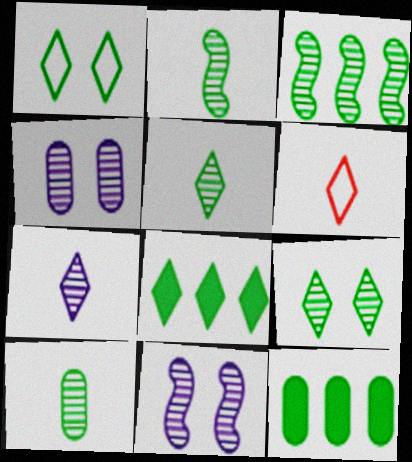[[1, 2, 12], 
[1, 5, 8], 
[2, 5, 10], 
[3, 9, 10], 
[6, 11, 12]]